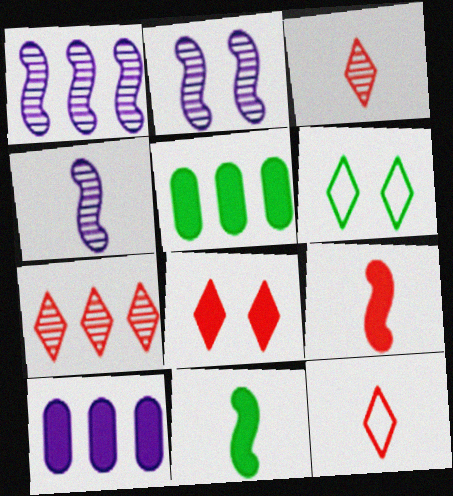[[1, 2, 4], 
[2, 5, 12], 
[7, 8, 12], 
[8, 10, 11]]